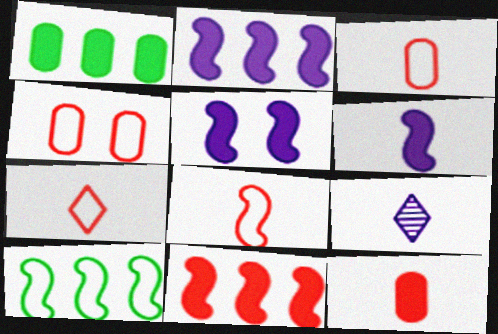[[2, 5, 6], 
[3, 7, 8]]